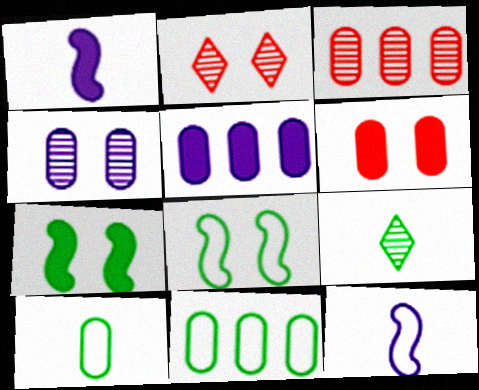[[1, 2, 11], 
[3, 5, 11], 
[7, 9, 11]]